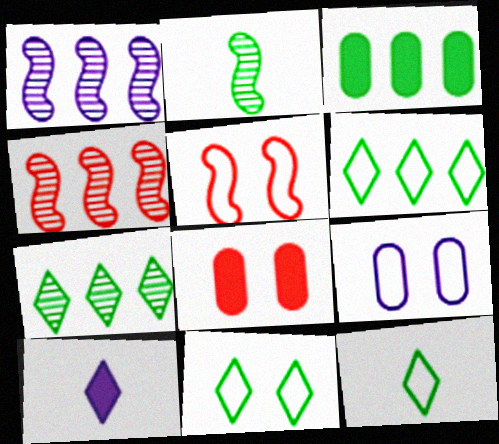[[1, 8, 12], 
[1, 9, 10], 
[2, 3, 11], 
[5, 9, 11], 
[6, 11, 12]]